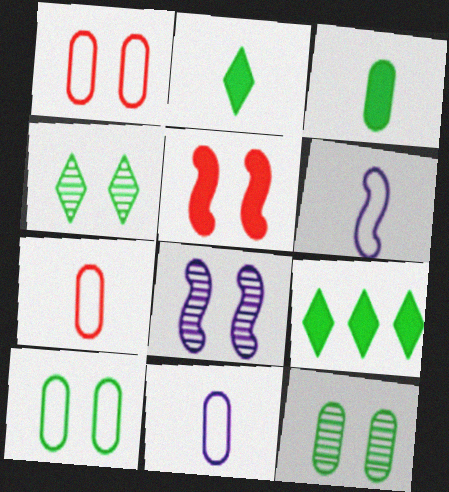[[7, 8, 9]]